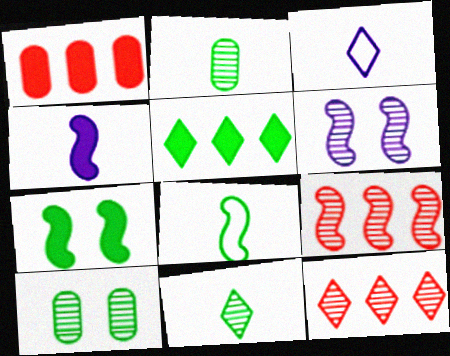[[2, 6, 12], 
[5, 8, 10]]